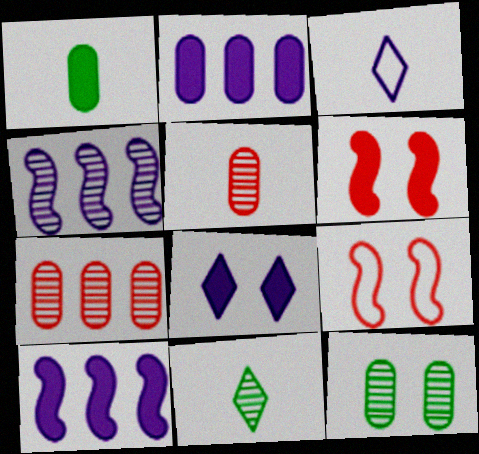[[2, 9, 11], 
[8, 9, 12]]